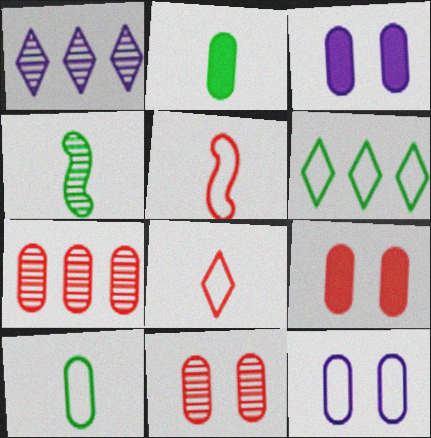[[1, 4, 11], 
[2, 7, 12], 
[3, 7, 10], 
[5, 6, 12]]